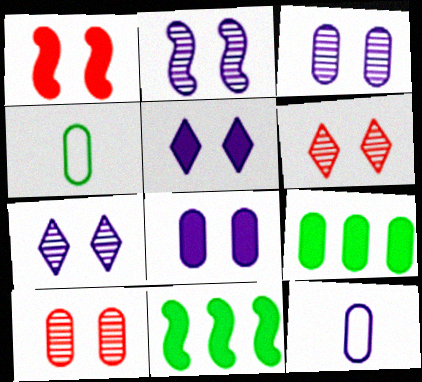[[2, 3, 7], 
[6, 11, 12], 
[9, 10, 12]]